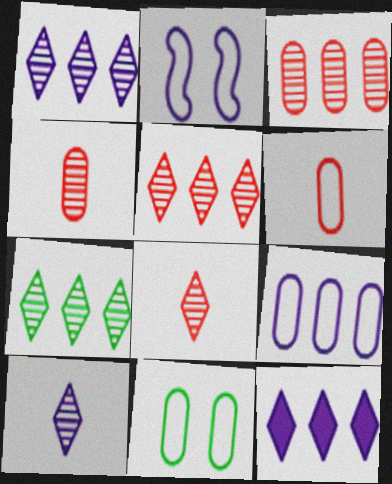[[1, 5, 7], 
[6, 9, 11]]